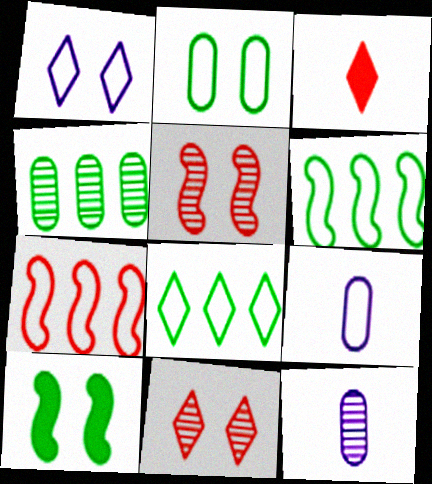[]